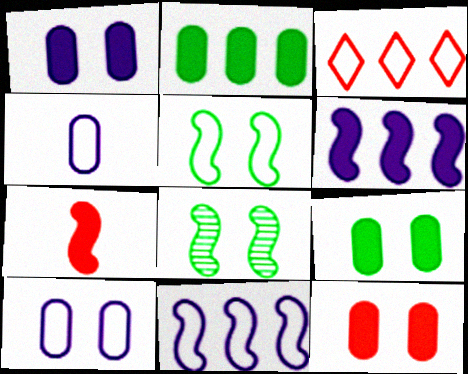[[1, 9, 12], 
[3, 4, 5], 
[7, 8, 11]]